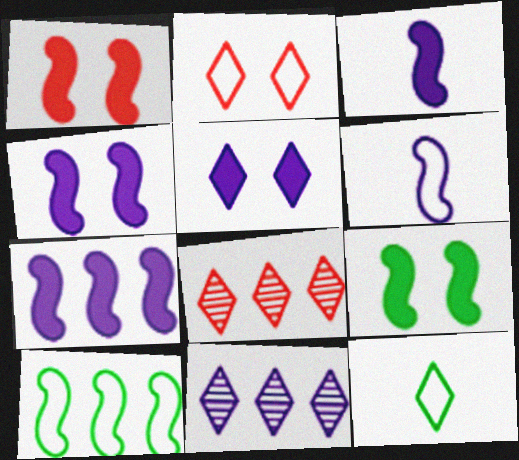[[1, 4, 9], 
[3, 4, 7], 
[5, 8, 12]]